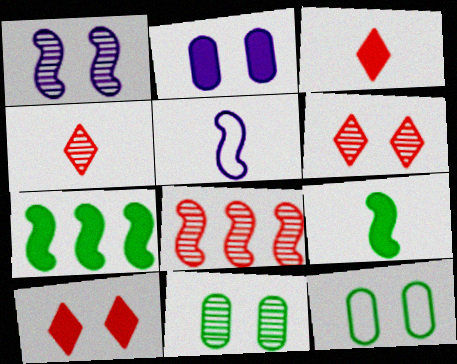[[1, 6, 11], 
[1, 10, 12], 
[2, 3, 7]]